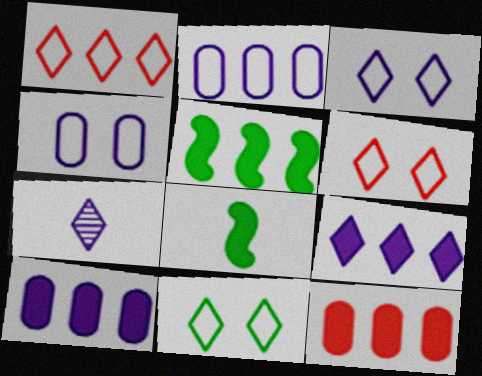[[3, 6, 11], 
[3, 7, 9], 
[5, 9, 12]]